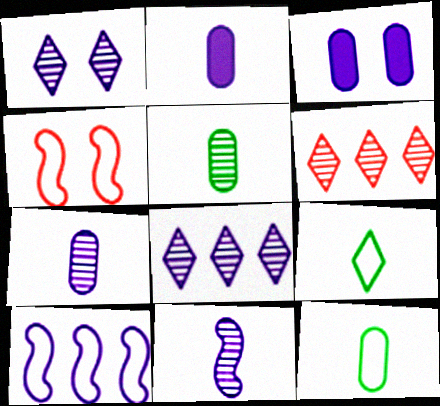[[1, 2, 10]]